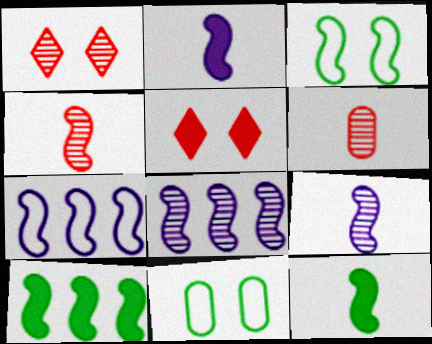[]